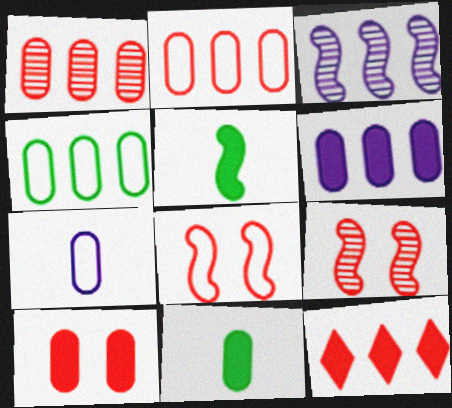[[1, 4, 6], 
[3, 4, 12], 
[3, 5, 8], 
[6, 10, 11]]